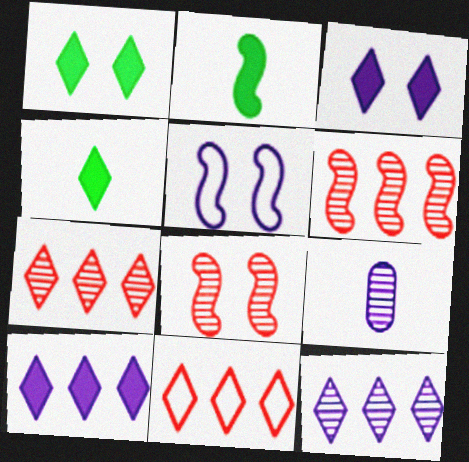[[2, 5, 6], 
[5, 9, 10]]